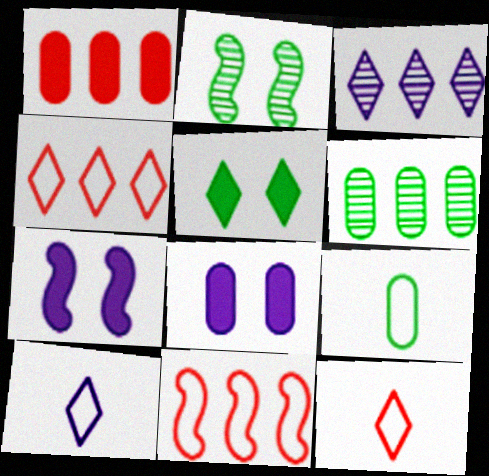[[1, 2, 10], 
[3, 5, 12], 
[6, 7, 12]]